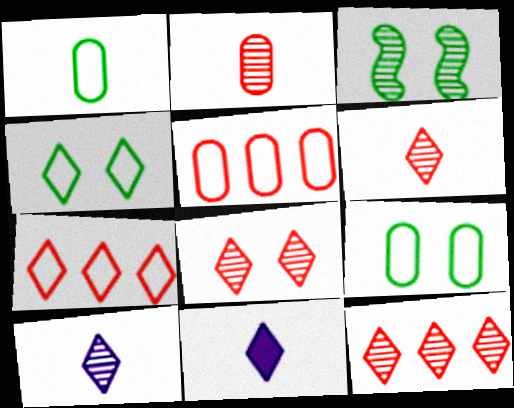[[3, 5, 11], 
[4, 11, 12], 
[6, 8, 12]]